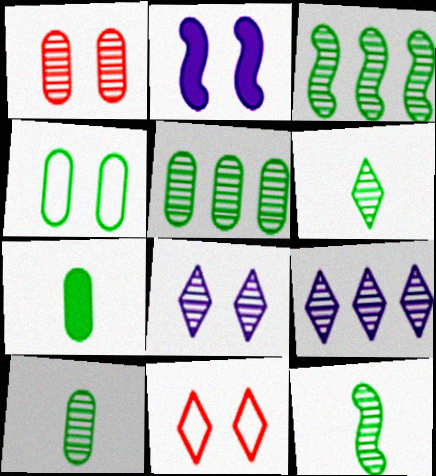[[1, 9, 12], 
[4, 5, 7], 
[6, 10, 12]]